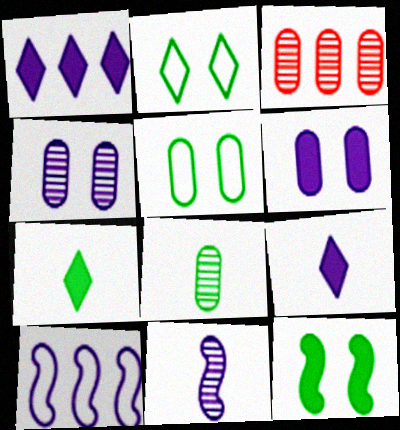[[3, 4, 8], 
[4, 9, 10]]